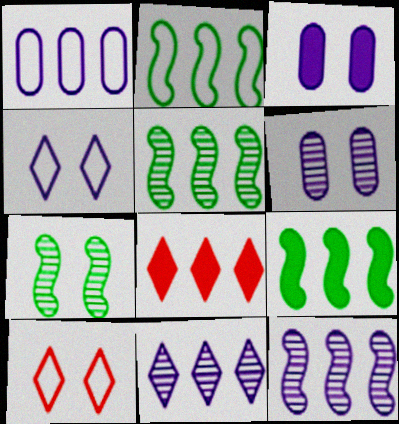[[1, 5, 8], 
[2, 5, 9], 
[3, 7, 10]]